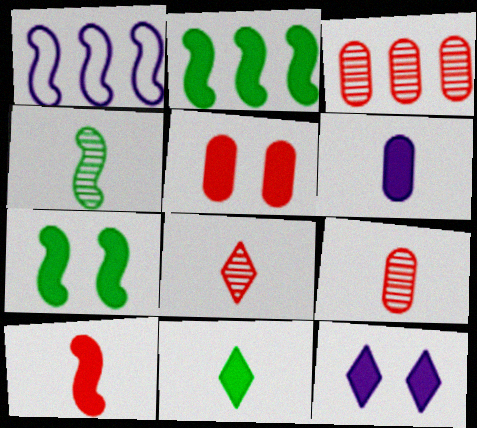[[5, 7, 12], 
[6, 10, 11]]